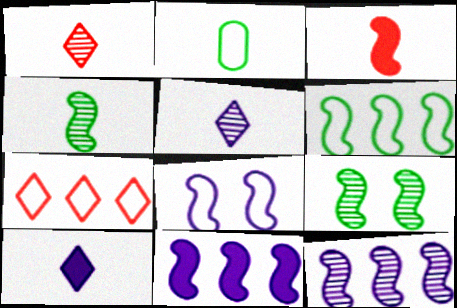[[2, 3, 5], 
[2, 7, 8]]